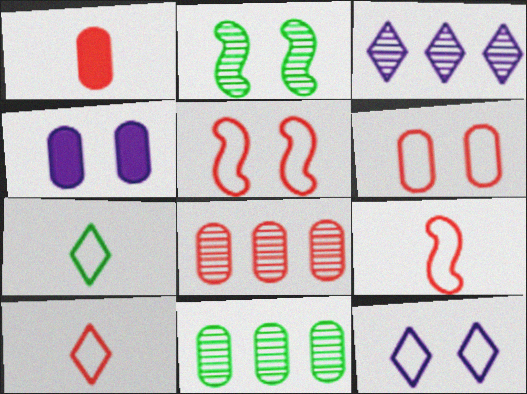[[1, 6, 8]]